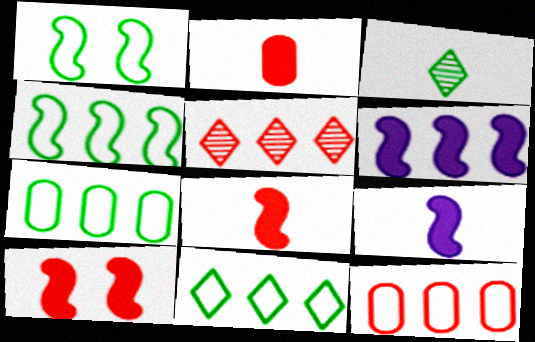[[4, 7, 11], 
[5, 6, 7]]